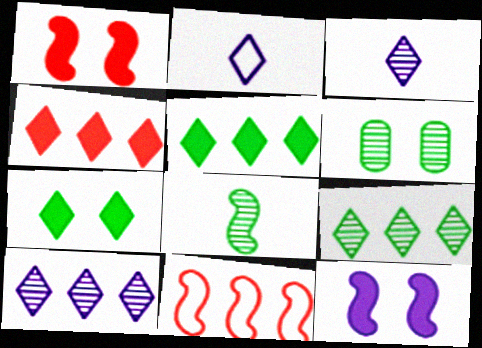[[6, 8, 9], 
[8, 11, 12]]